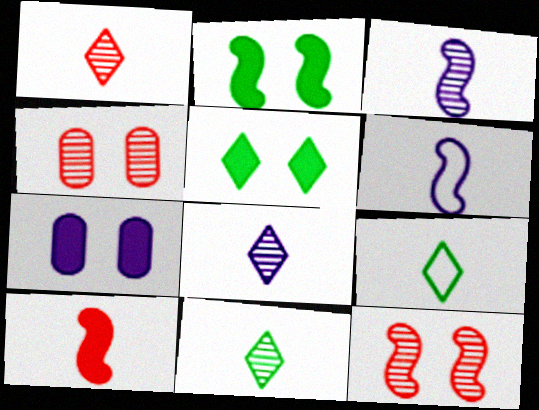[[1, 8, 11]]